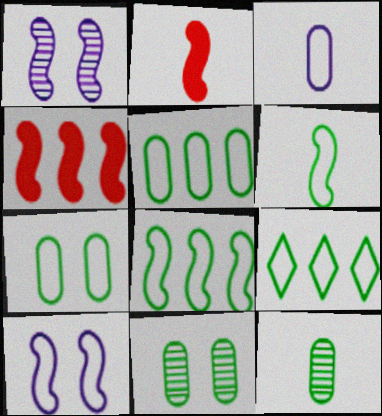[[1, 2, 8], 
[1, 4, 6], 
[5, 8, 9], 
[6, 7, 9]]